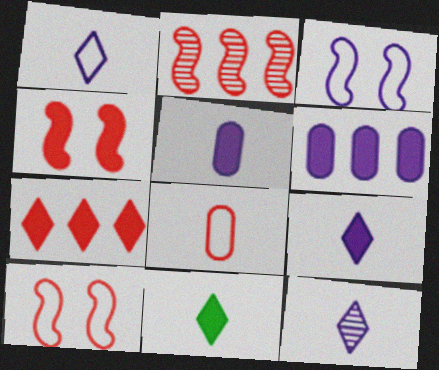[[1, 9, 12], 
[3, 6, 12], 
[4, 6, 11]]